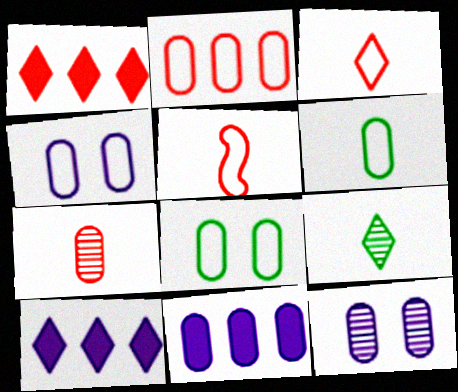[[2, 4, 6], 
[7, 8, 11]]